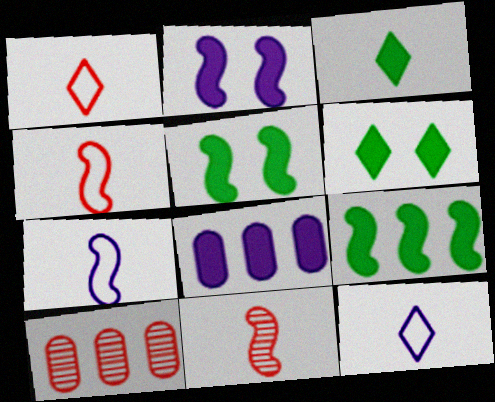[[5, 10, 12], 
[6, 7, 10]]